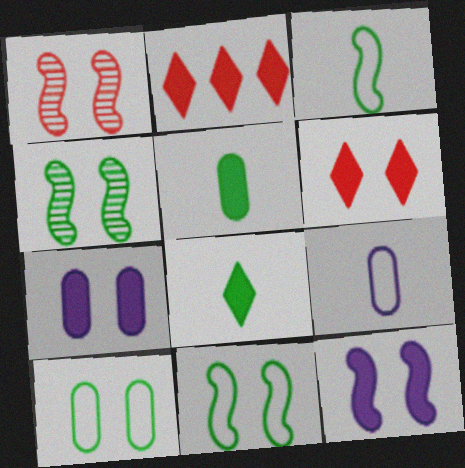[[1, 11, 12], 
[2, 4, 9], 
[2, 5, 12]]